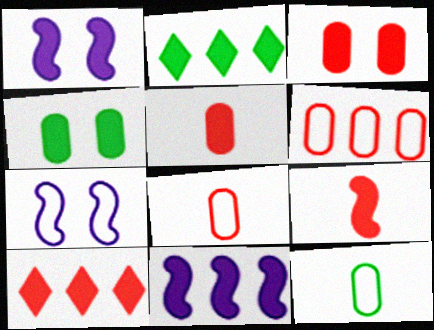[[1, 2, 5], 
[3, 9, 10]]